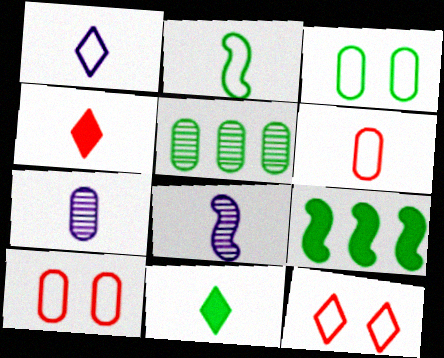[[1, 2, 6], 
[2, 4, 7], 
[6, 8, 11], 
[7, 9, 12]]